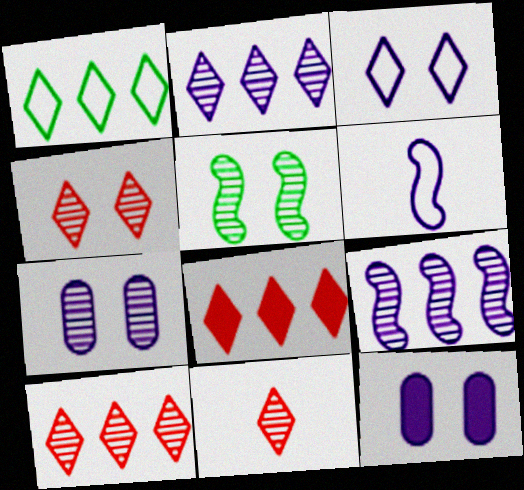[[1, 2, 8], 
[2, 6, 12], 
[4, 5, 7], 
[4, 10, 11]]